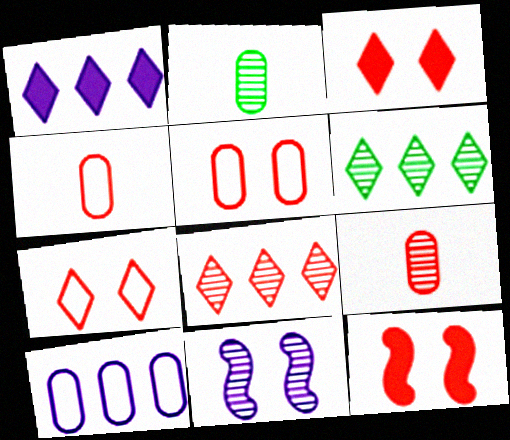[[2, 8, 11], 
[4, 8, 12], 
[6, 9, 11]]